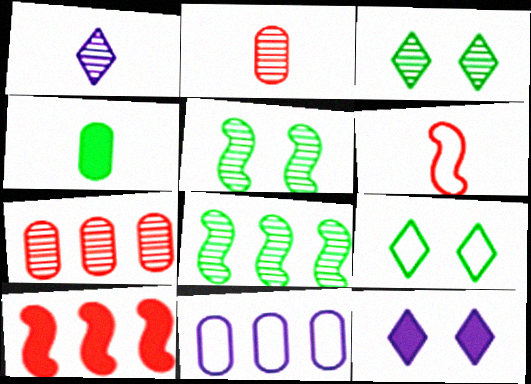[[1, 4, 6], 
[1, 5, 7], 
[4, 8, 9], 
[4, 10, 12], 
[6, 9, 11]]